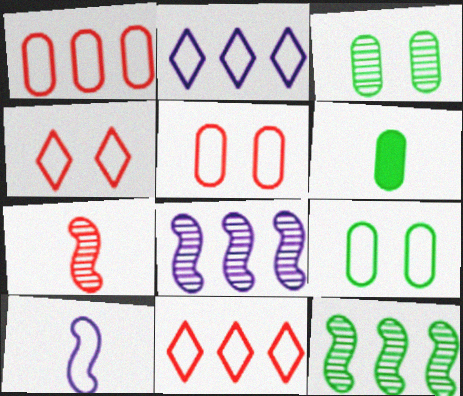[[4, 6, 8], 
[9, 10, 11]]